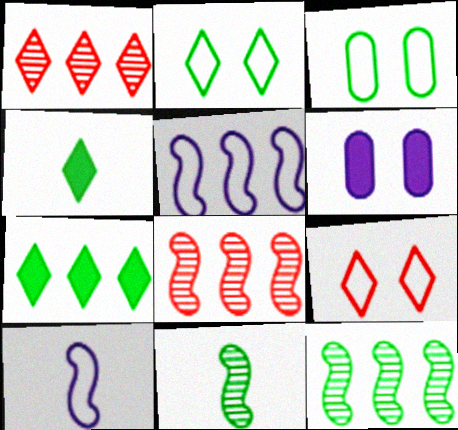[[3, 4, 12], 
[3, 7, 11]]